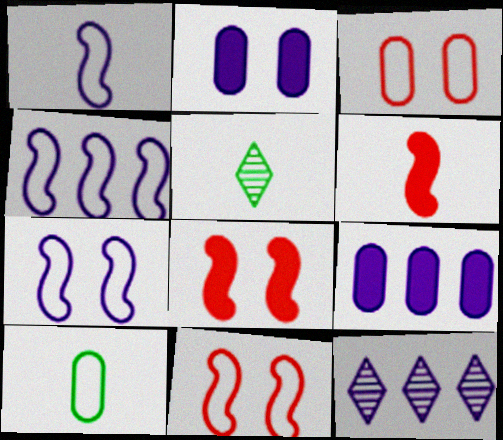[[1, 2, 12], 
[1, 4, 7], 
[4, 9, 12], 
[5, 9, 11], 
[8, 10, 12]]